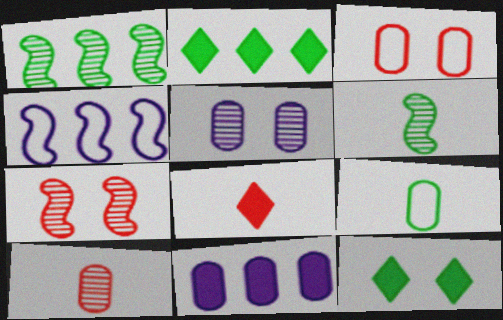[[1, 9, 12], 
[4, 10, 12]]